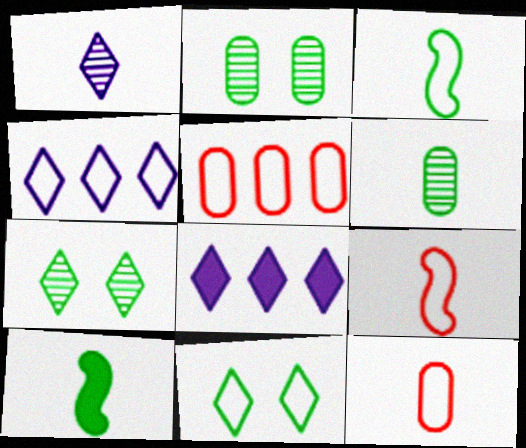[[1, 10, 12], 
[2, 8, 9]]